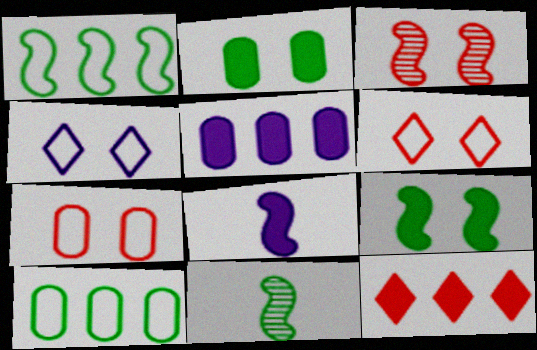[[1, 3, 8], 
[1, 9, 11], 
[2, 3, 4], 
[2, 8, 12], 
[5, 6, 11]]